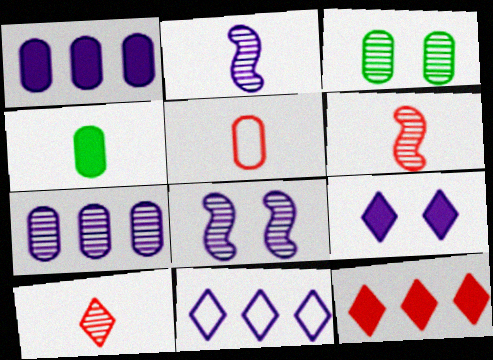[[1, 3, 5]]